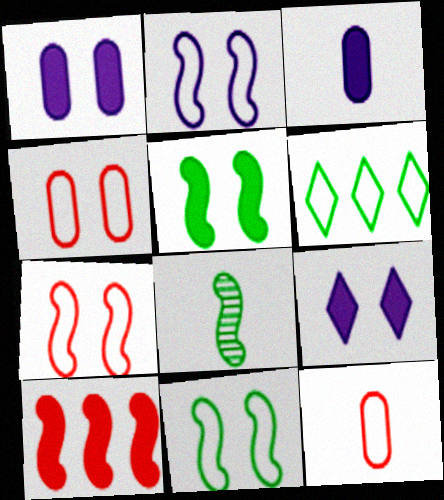[[2, 6, 12], 
[2, 7, 11], 
[2, 8, 10]]